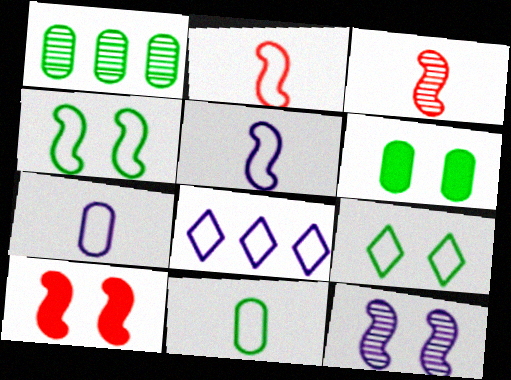[[1, 6, 11], 
[3, 6, 8], 
[4, 10, 12]]